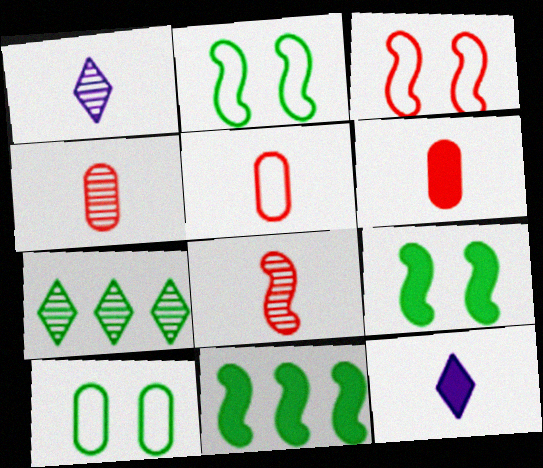[[4, 5, 6]]